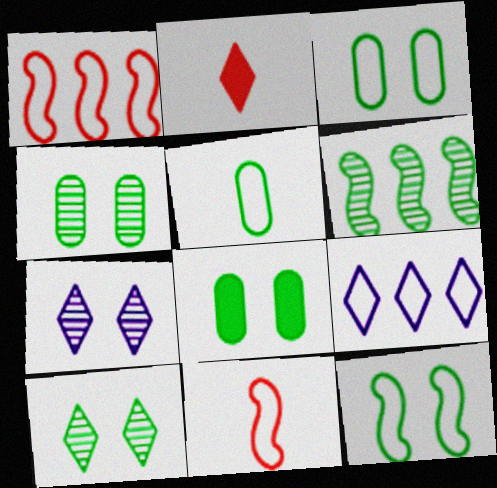[[2, 9, 10], 
[3, 4, 8], 
[3, 9, 11], 
[8, 10, 12]]